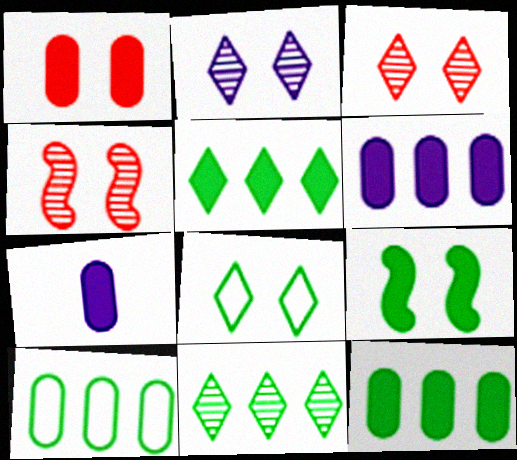[[1, 7, 12]]